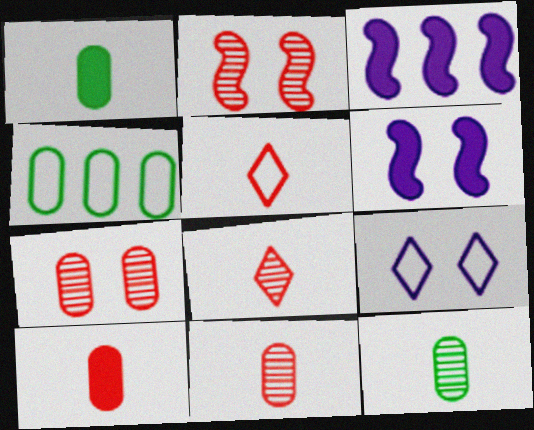[[4, 6, 8]]